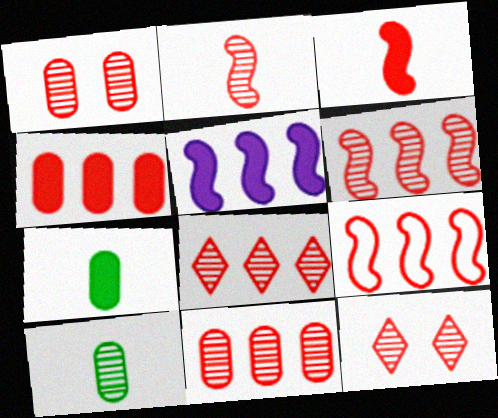[[1, 2, 8], 
[2, 11, 12], 
[4, 8, 9], 
[6, 8, 11]]